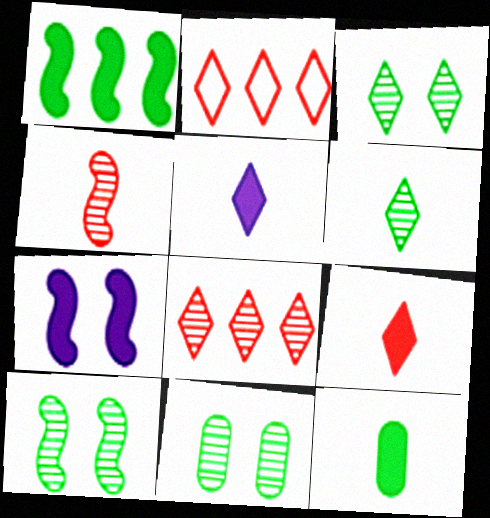[[2, 3, 5], 
[3, 10, 11]]